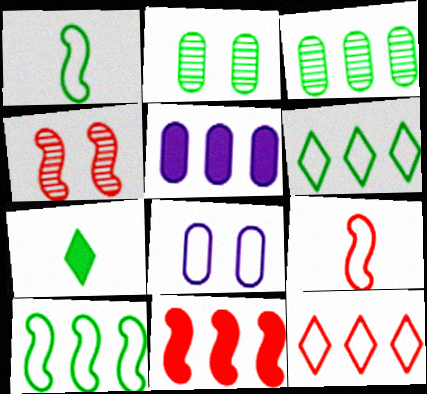[[1, 8, 12], 
[2, 7, 10], 
[4, 9, 11], 
[6, 8, 9]]